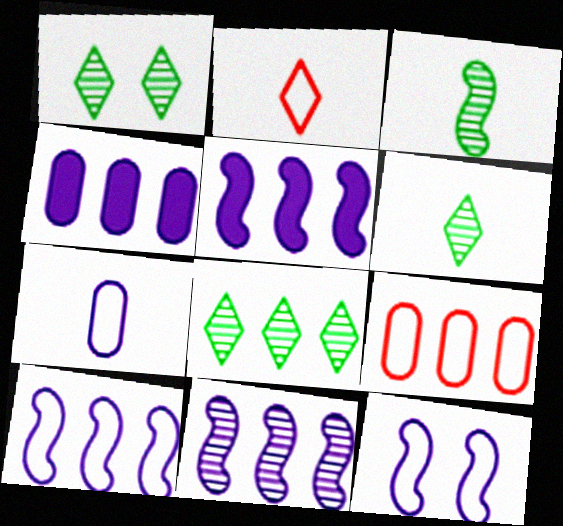[[1, 6, 8], 
[5, 8, 9], 
[5, 10, 11]]